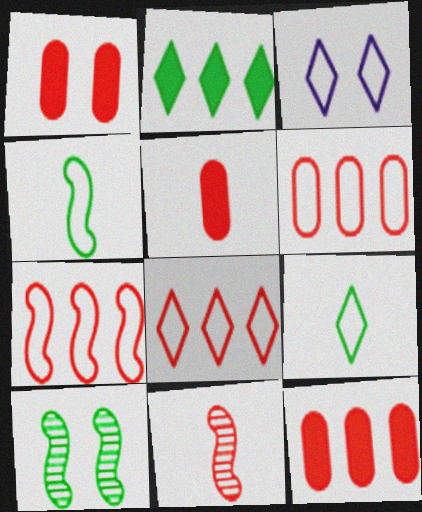[[1, 3, 10], 
[1, 5, 12], 
[1, 8, 11], 
[3, 4, 6], 
[3, 8, 9], 
[6, 7, 8]]